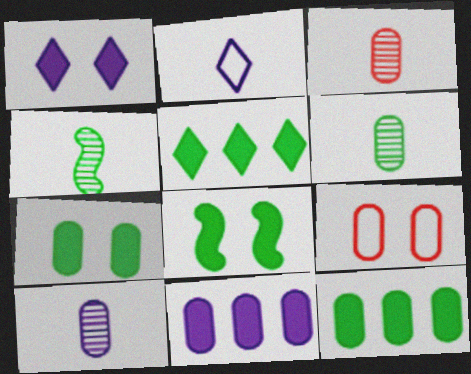[[3, 6, 10], 
[6, 9, 11], 
[9, 10, 12]]